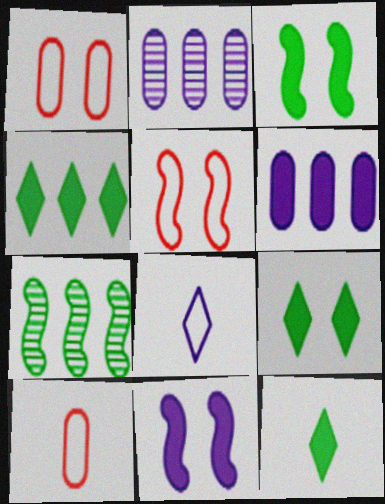[[2, 5, 12], 
[2, 8, 11], 
[4, 9, 12]]